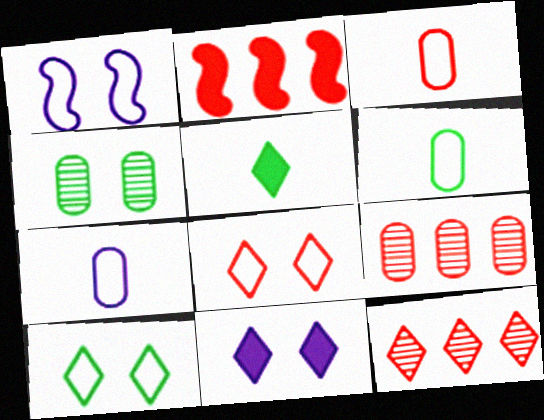[[1, 5, 9], 
[3, 6, 7]]